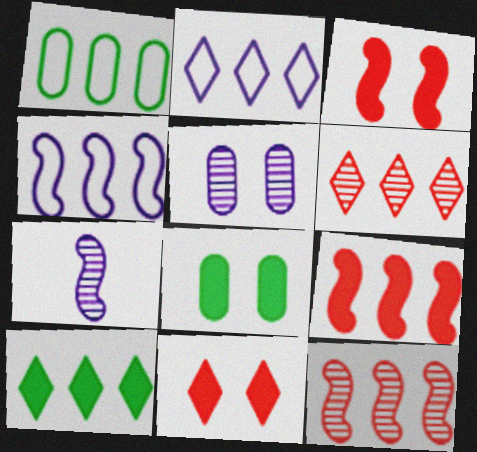[[1, 7, 11], 
[2, 6, 10]]